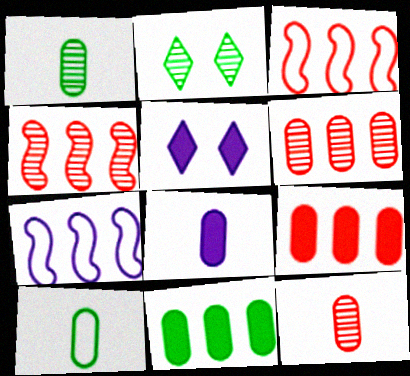[[1, 3, 5], 
[2, 3, 8], 
[4, 5, 10], 
[8, 10, 12]]